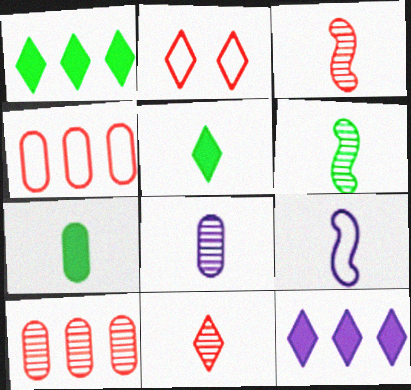[[6, 8, 11], 
[7, 9, 11]]